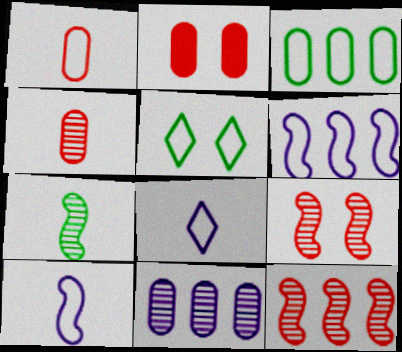[[1, 5, 6]]